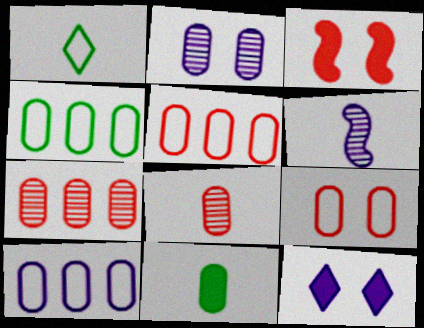[[2, 5, 11], 
[4, 5, 10], 
[6, 10, 12]]